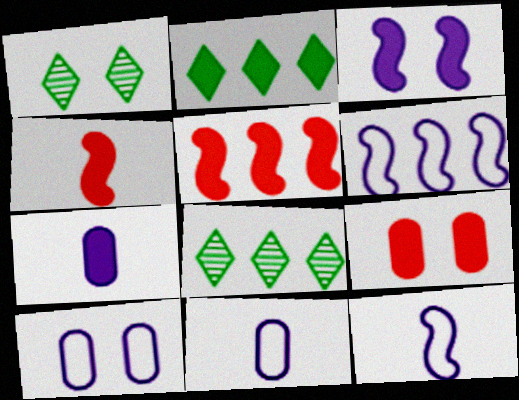[[1, 5, 11], 
[4, 8, 10], 
[8, 9, 12]]